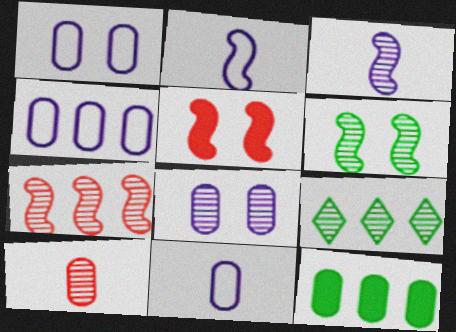[[1, 4, 11], 
[1, 10, 12], 
[3, 6, 7], 
[5, 9, 11]]